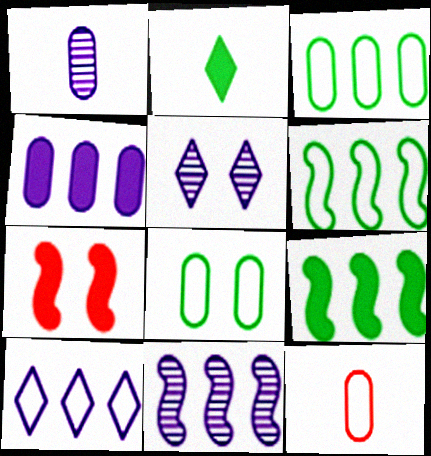[[1, 5, 11], 
[2, 4, 7], 
[4, 10, 11], 
[5, 7, 8], 
[5, 9, 12]]